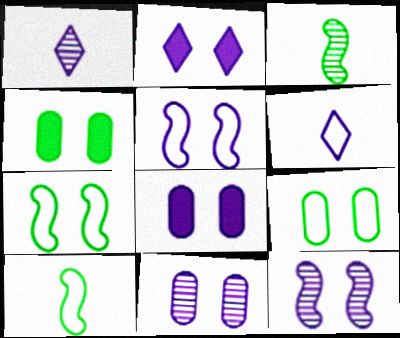[[2, 5, 11]]